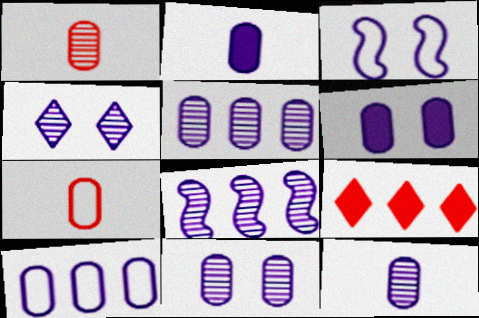[[2, 10, 11], 
[3, 4, 6], 
[4, 8, 12], 
[5, 11, 12], 
[6, 10, 12]]